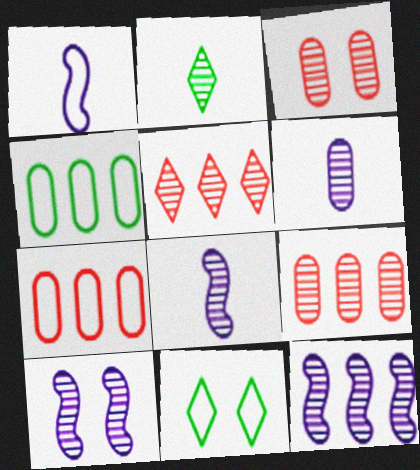[[1, 7, 11], 
[2, 3, 12], 
[2, 9, 10], 
[8, 10, 12]]